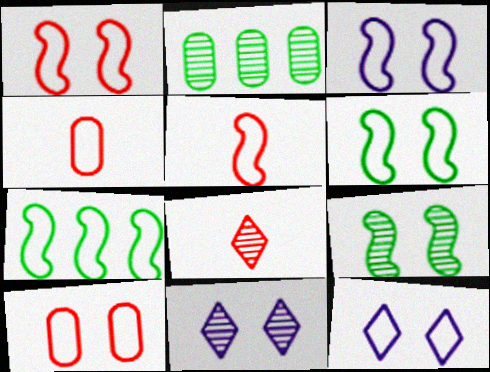[[1, 3, 6], 
[3, 5, 7], 
[4, 7, 12], 
[6, 10, 12]]